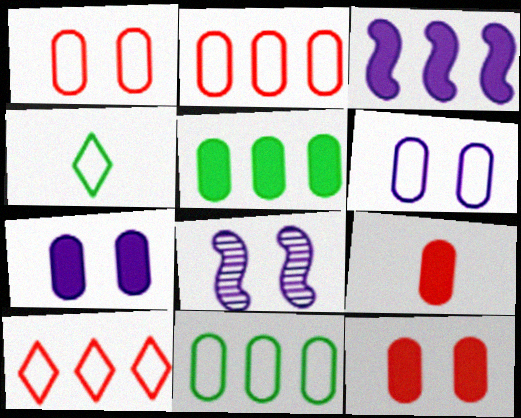[[5, 7, 9]]